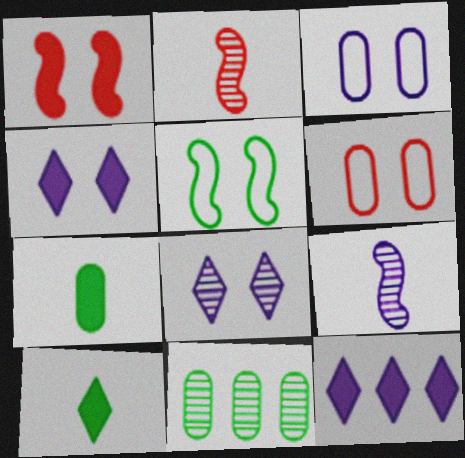[[1, 7, 12], 
[2, 8, 11], 
[3, 9, 12], 
[5, 10, 11]]